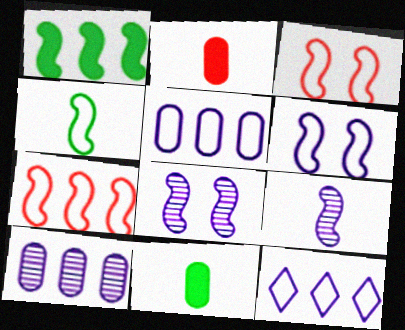[[1, 3, 9], 
[4, 6, 7]]